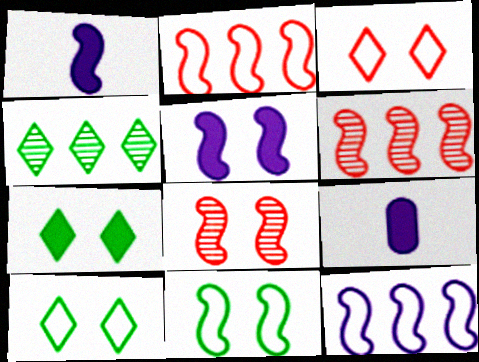[[1, 6, 11], 
[5, 8, 11], 
[6, 9, 10]]